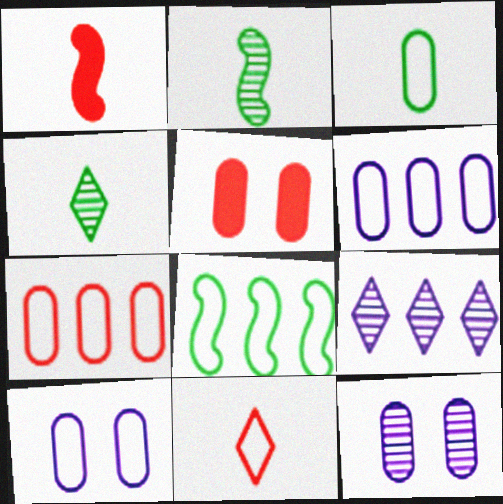[[3, 7, 10], 
[8, 10, 11]]